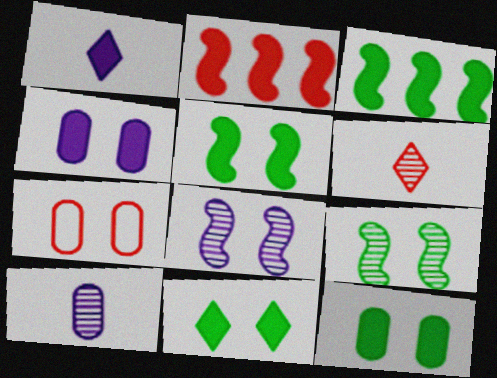[[1, 2, 12], 
[2, 6, 7], 
[5, 11, 12], 
[7, 8, 11]]